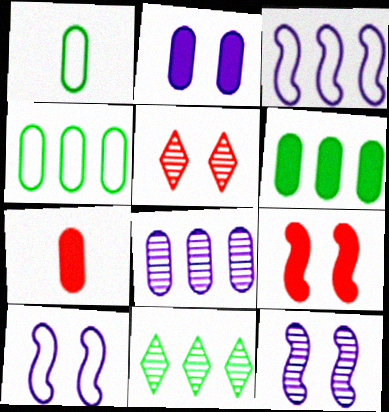[[2, 6, 7], 
[7, 10, 11]]